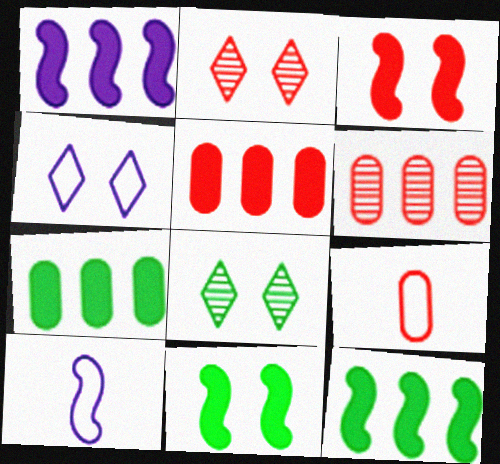[[1, 8, 9], 
[2, 7, 10], 
[5, 8, 10]]